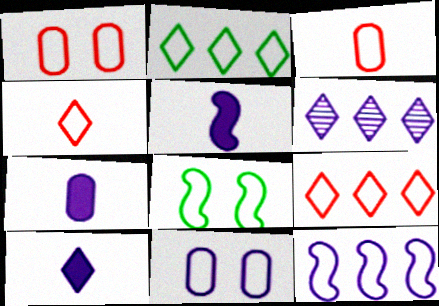[[5, 6, 11], 
[5, 7, 10]]